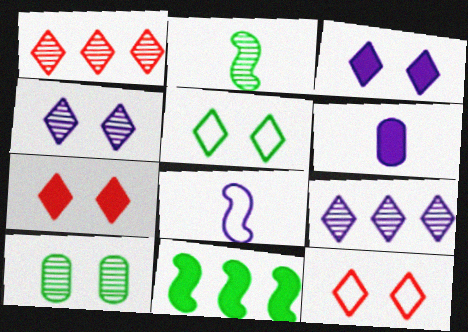[[4, 5, 7], 
[6, 7, 11]]